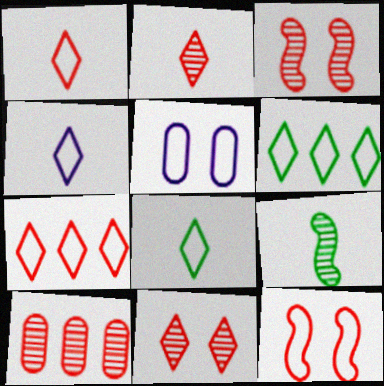[[1, 4, 8], 
[2, 3, 10]]